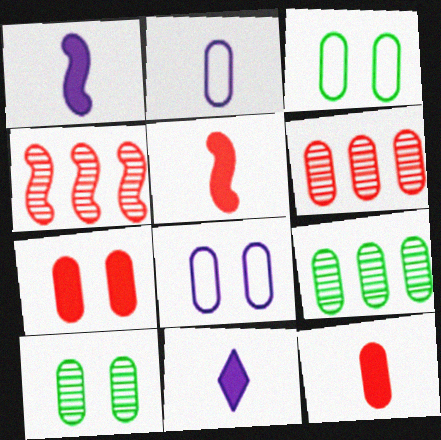[[2, 7, 9], 
[3, 4, 11], 
[7, 8, 10], 
[8, 9, 12]]